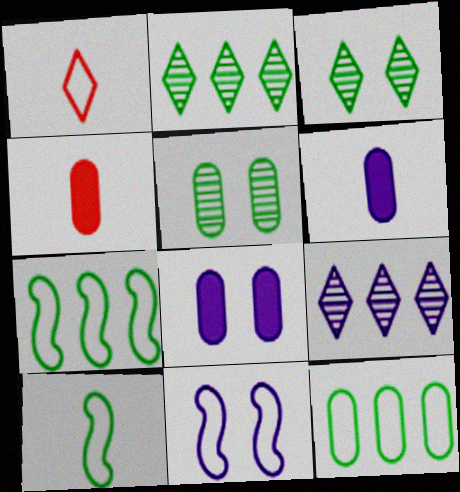[[1, 11, 12], 
[2, 4, 11], 
[6, 9, 11]]